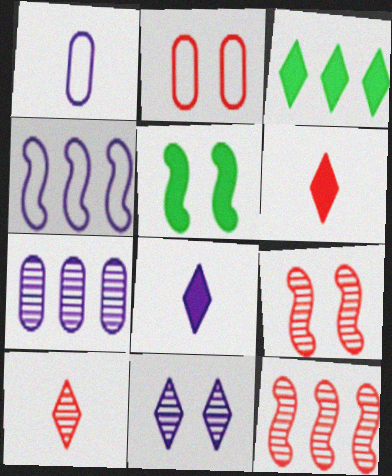[[1, 3, 9], 
[2, 5, 11], 
[2, 6, 12]]